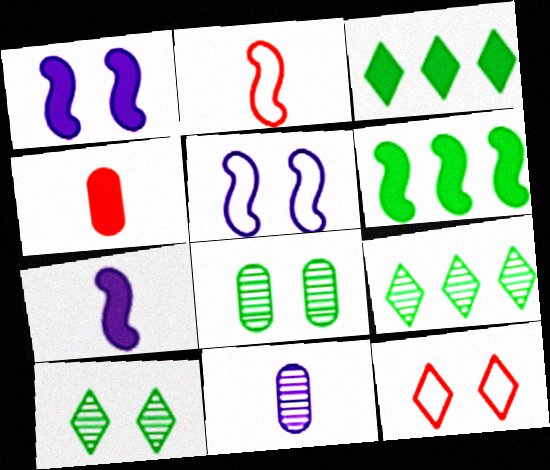[[1, 3, 4], 
[1, 8, 12], 
[4, 5, 9], 
[6, 11, 12]]